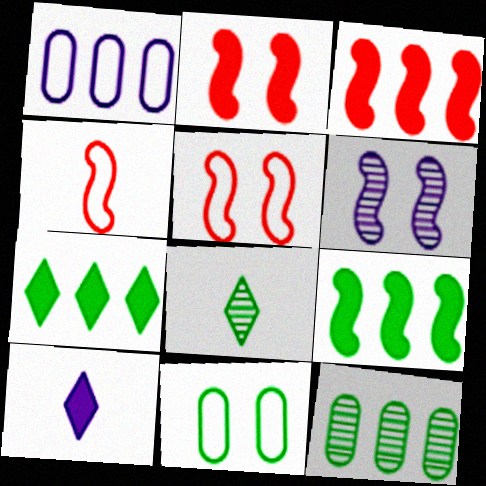[[1, 2, 8], 
[1, 6, 10], 
[4, 6, 9], 
[5, 10, 12], 
[8, 9, 11]]